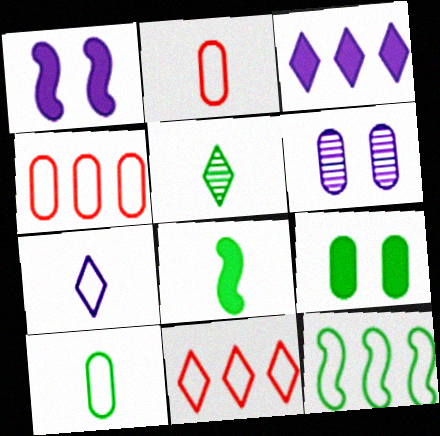[[1, 4, 5], 
[5, 8, 10], 
[5, 9, 12], 
[6, 8, 11]]